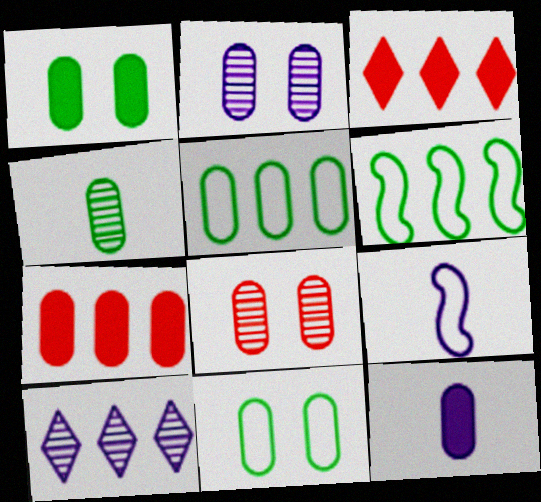[[1, 4, 5], 
[1, 7, 12], 
[5, 8, 12], 
[6, 7, 10]]